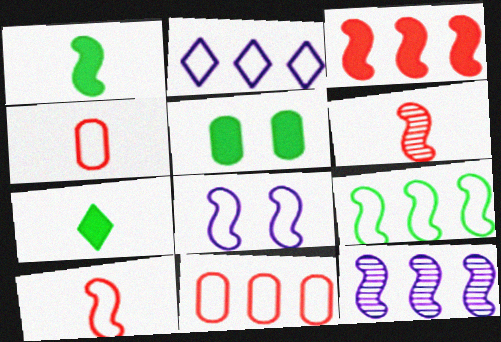[[2, 5, 6], 
[2, 9, 11], 
[3, 9, 12], 
[8, 9, 10]]